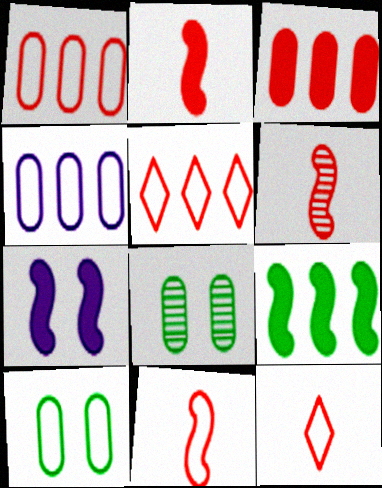[[2, 6, 11], 
[2, 7, 9]]